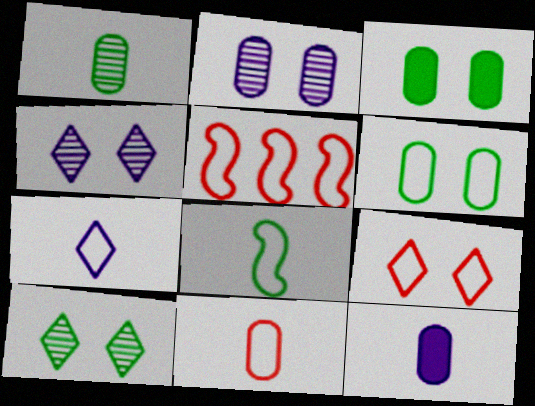[[1, 11, 12], 
[5, 6, 7], 
[5, 9, 11], 
[5, 10, 12], 
[7, 8, 11]]